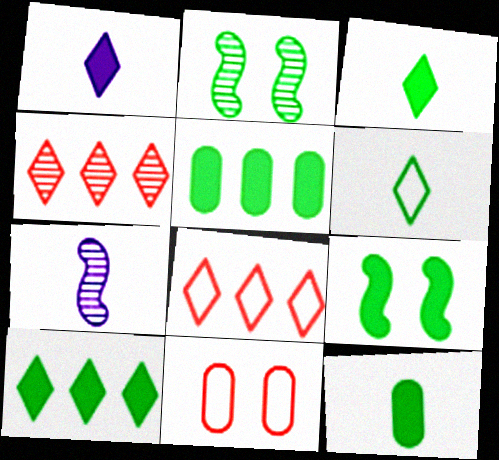[[2, 5, 6], 
[3, 5, 9], 
[7, 10, 11], 
[9, 10, 12]]